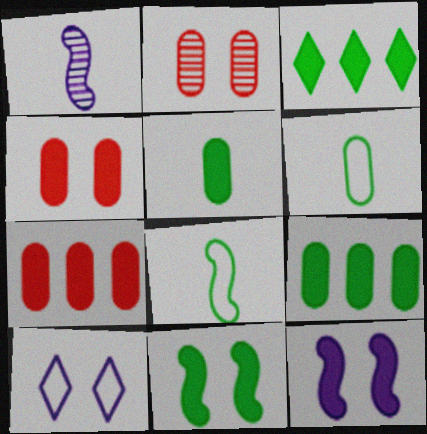[[2, 10, 11], 
[3, 5, 11]]